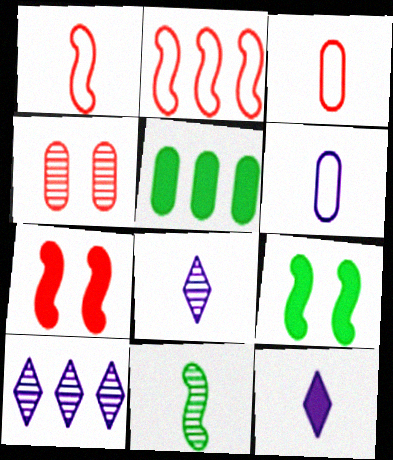[[2, 5, 10], 
[3, 9, 10], 
[3, 11, 12], 
[4, 5, 6], 
[4, 10, 11], 
[5, 7, 12]]